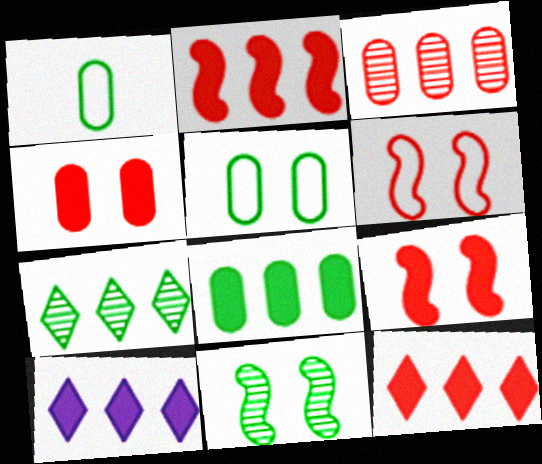[[2, 8, 10]]